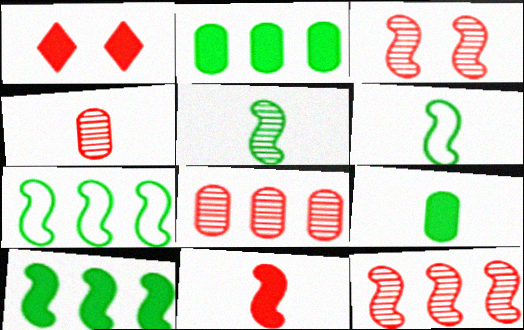[]